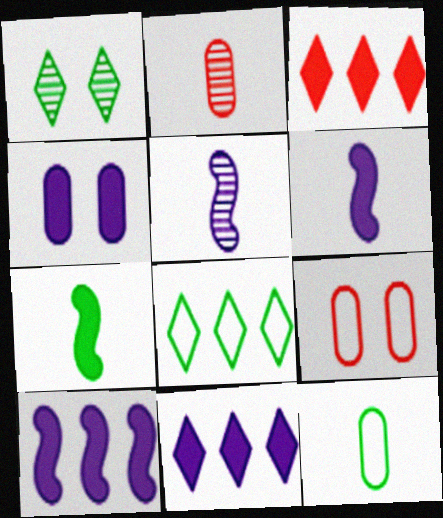[[3, 4, 7], 
[4, 6, 11]]